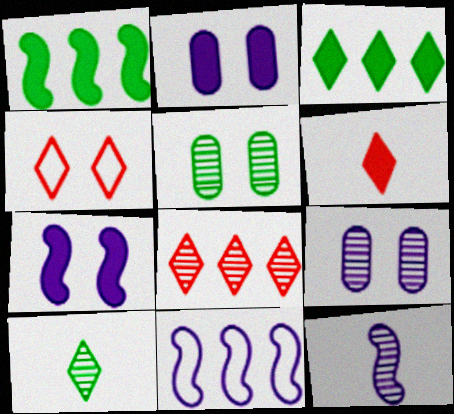[[1, 2, 6], 
[4, 5, 7], 
[4, 6, 8], 
[5, 6, 11], 
[5, 8, 12], 
[7, 11, 12]]